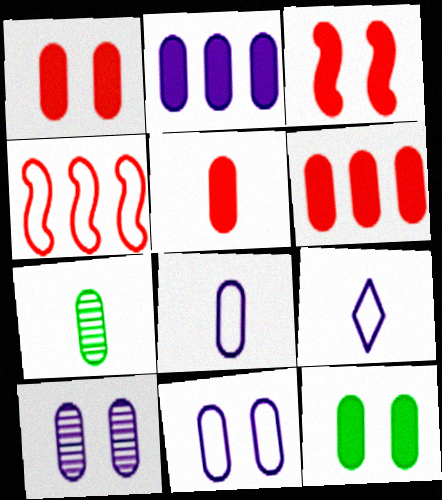[[1, 5, 6], 
[2, 5, 12], 
[2, 8, 10], 
[5, 7, 8], 
[6, 7, 11]]